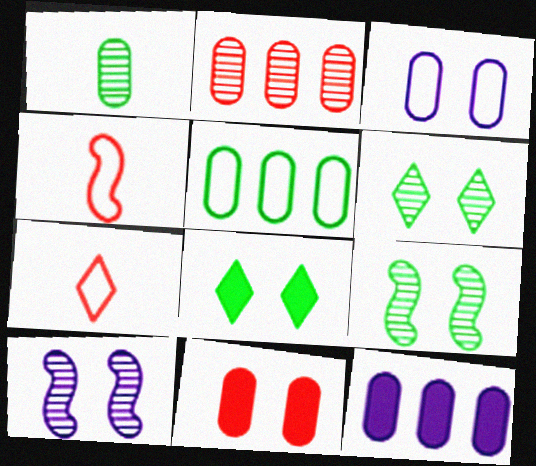[[2, 5, 12], 
[4, 6, 12], 
[7, 9, 12]]